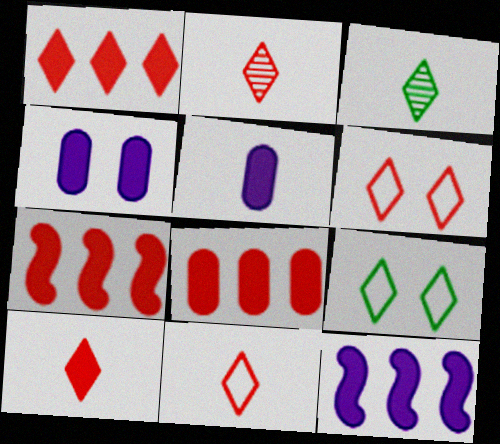[[1, 2, 6], 
[1, 7, 8], 
[2, 10, 11]]